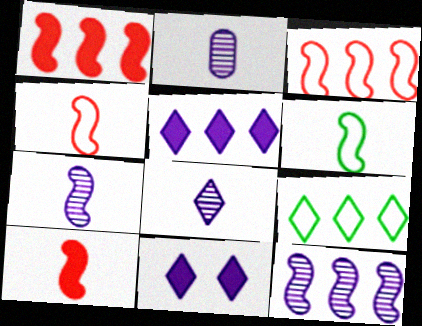[[2, 7, 8], 
[6, 7, 10]]